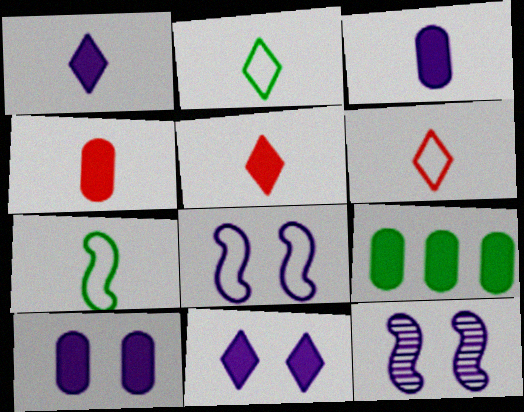[[4, 9, 10], 
[6, 9, 12]]